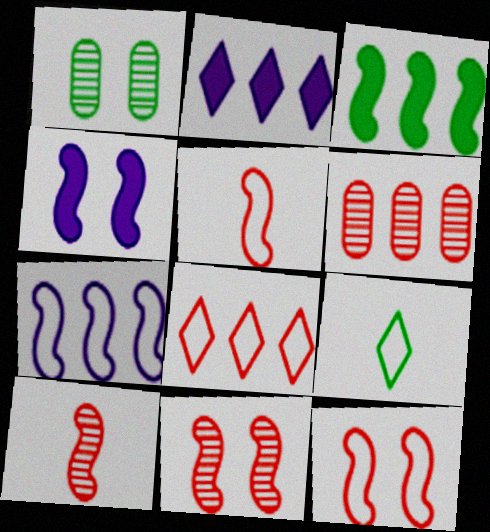[[1, 2, 5], 
[1, 3, 9], 
[4, 6, 9]]